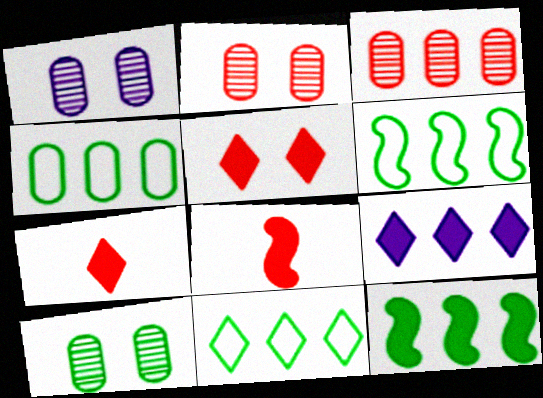[[1, 2, 10], 
[1, 6, 7], 
[1, 8, 11], 
[3, 6, 9], 
[4, 6, 11]]